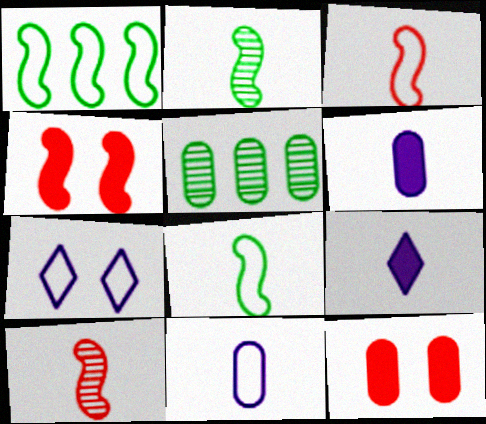[[5, 11, 12]]